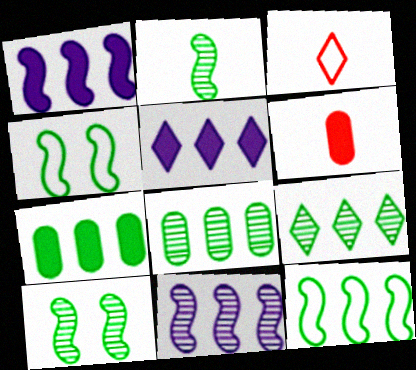[[7, 9, 12]]